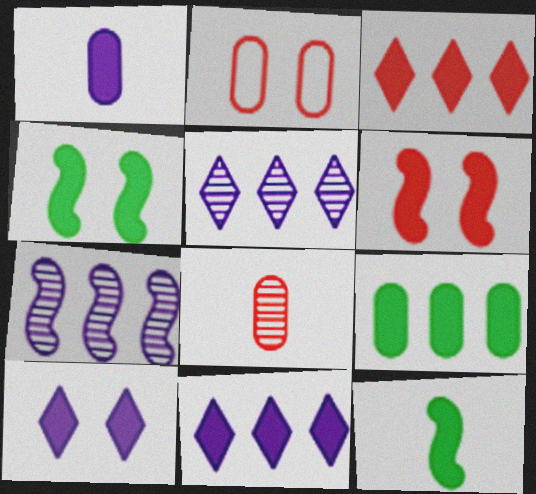[[1, 3, 4], 
[2, 5, 12]]